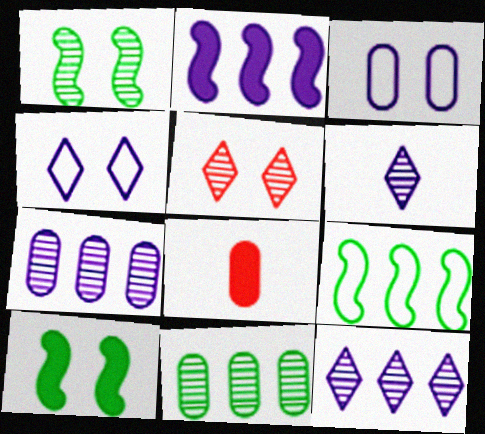[[2, 3, 6], 
[3, 5, 10], 
[3, 8, 11]]